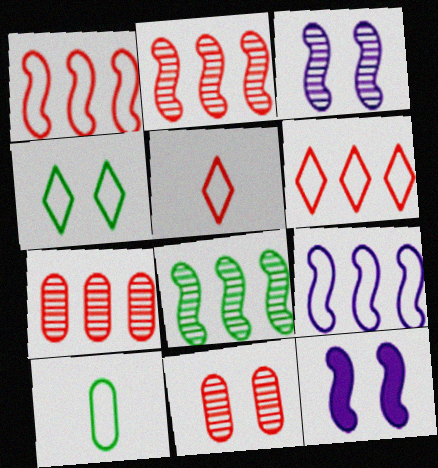[[4, 11, 12]]